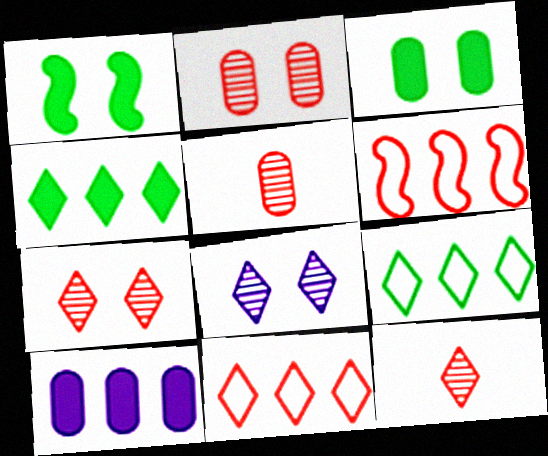[]